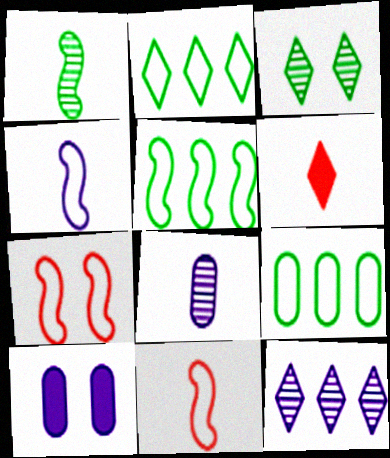[[2, 5, 9], 
[3, 7, 10], 
[4, 5, 7], 
[4, 10, 12]]